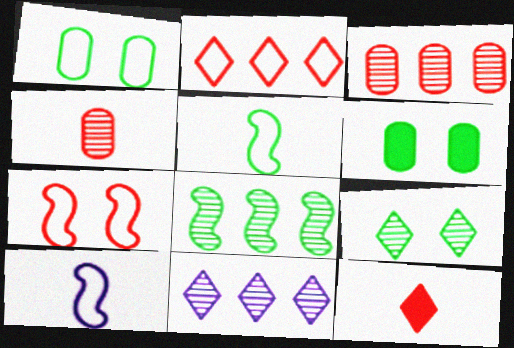[[1, 2, 10], 
[3, 7, 12], 
[3, 8, 11]]